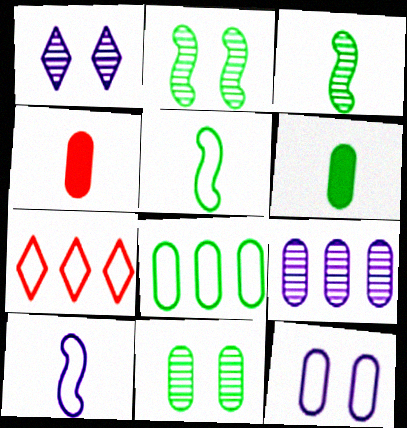[[5, 7, 12], 
[6, 8, 11]]